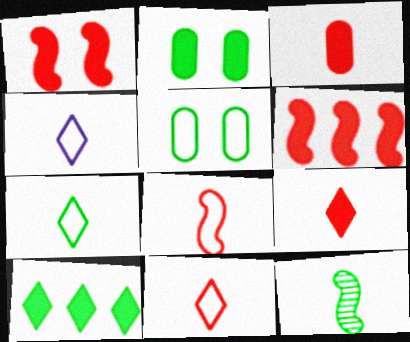[[3, 4, 12], 
[4, 7, 11], 
[5, 10, 12]]